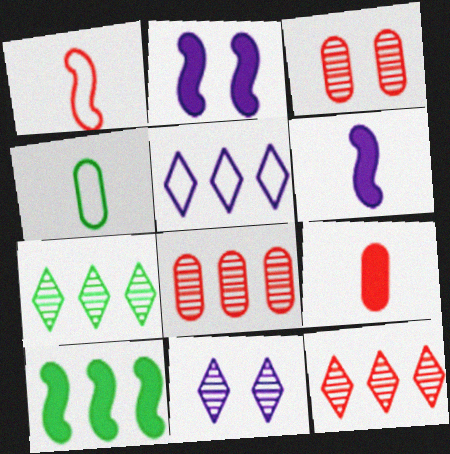[[2, 4, 12], 
[5, 8, 10]]